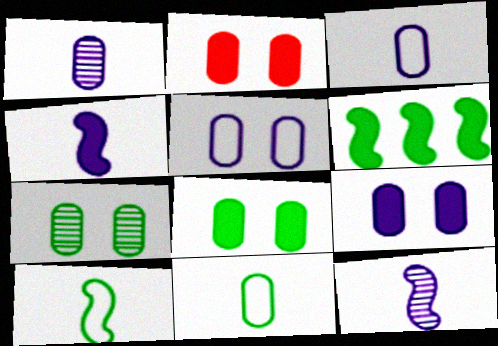[[2, 5, 7], 
[2, 8, 9]]